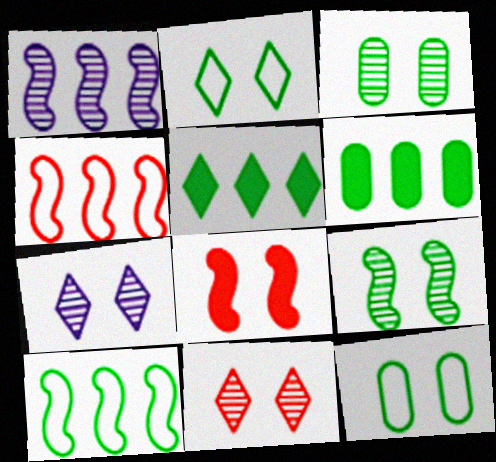[[7, 8, 12]]